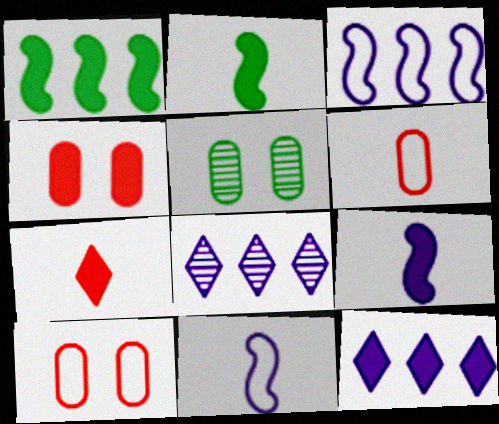[[2, 4, 12], 
[2, 8, 10], 
[3, 5, 7]]